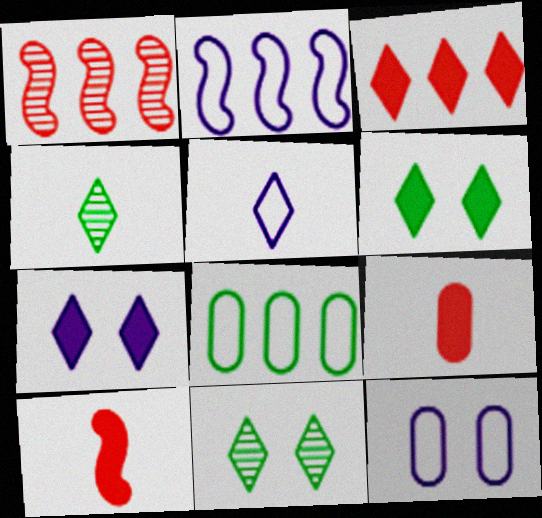[[2, 5, 12], 
[2, 9, 11], 
[3, 5, 11]]